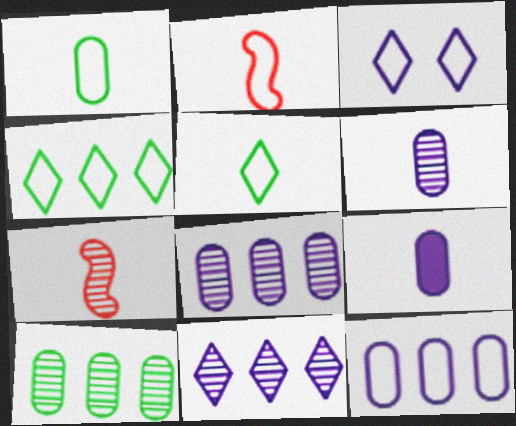[[5, 7, 9]]